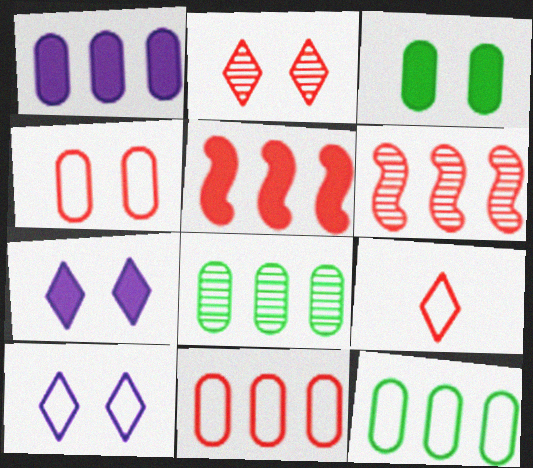[[1, 8, 11]]